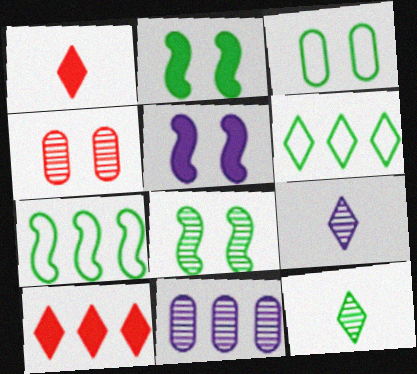[[7, 10, 11]]